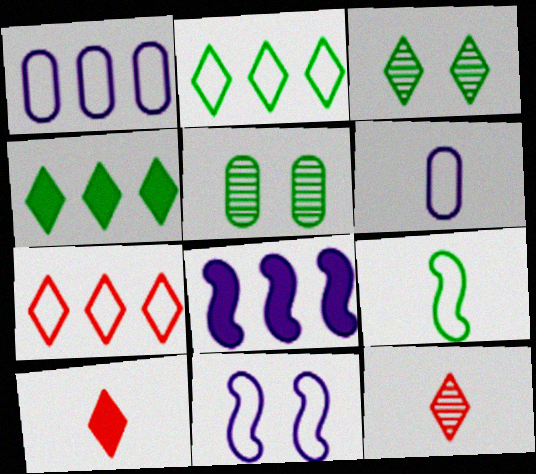[[4, 5, 9]]